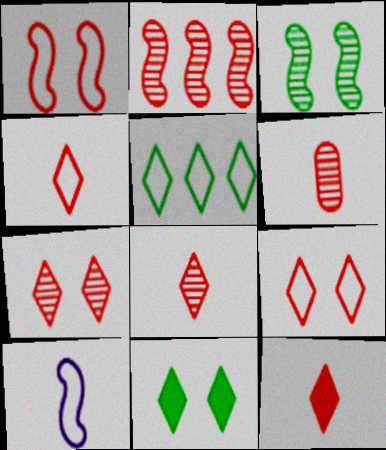[[2, 6, 7], 
[4, 8, 12]]